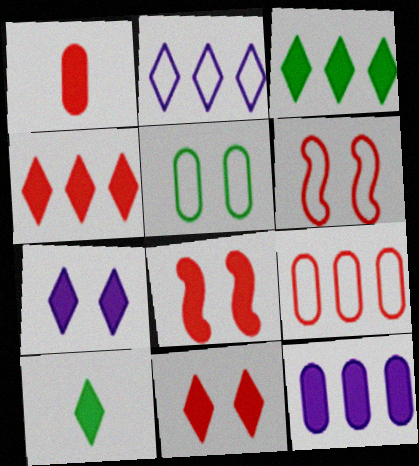[[1, 4, 8], 
[4, 7, 10], 
[8, 10, 12]]